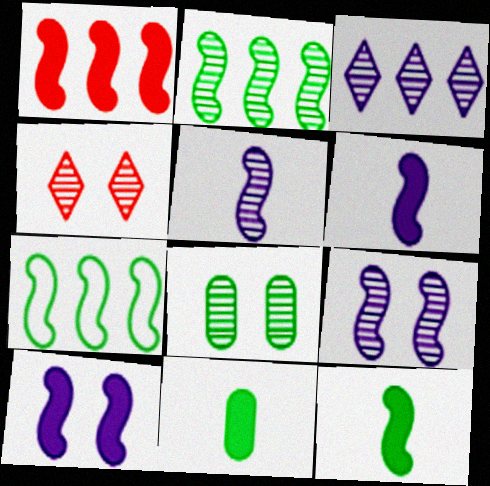[[1, 10, 12], 
[4, 8, 9]]